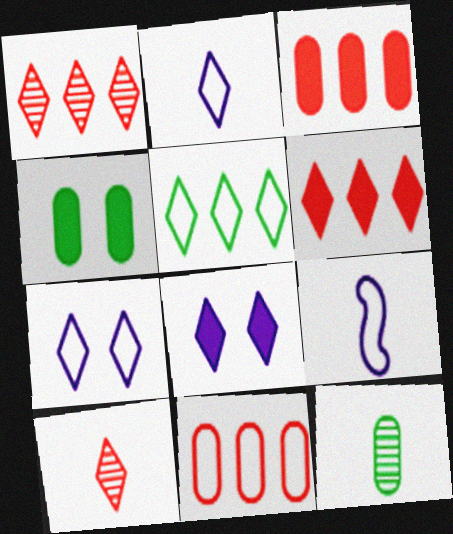[[1, 4, 9], 
[5, 8, 10]]